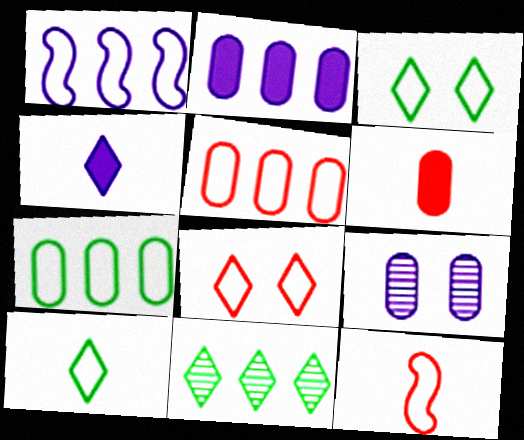[[1, 4, 9], 
[4, 8, 11], 
[5, 8, 12], 
[6, 7, 9]]